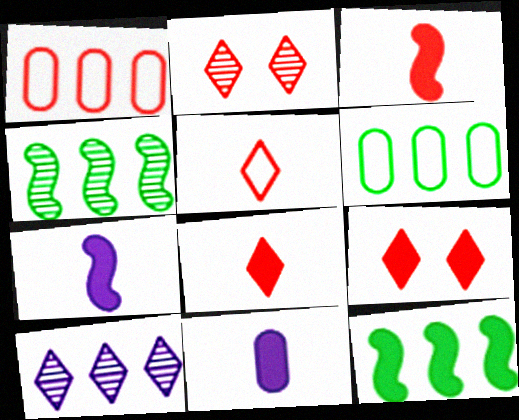[[1, 2, 3], 
[1, 10, 12], 
[2, 6, 7], 
[9, 11, 12]]